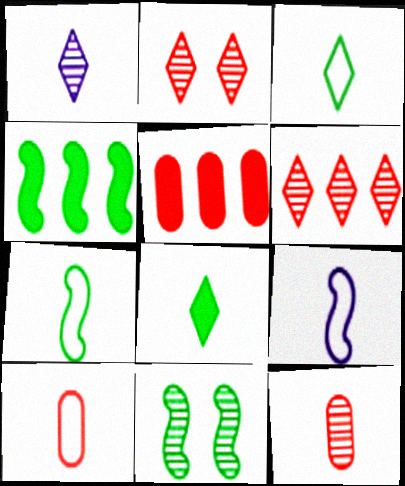[[3, 9, 10], 
[4, 7, 11], 
[8, 9, 12]]